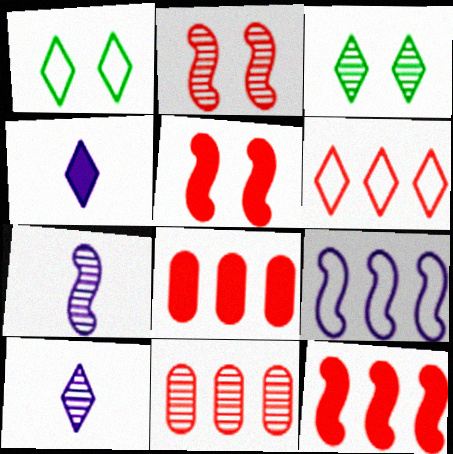[[1, 7, 8], 
[3, 4, 6], 
[3, 7, 11], 
[6, 11, 12]]